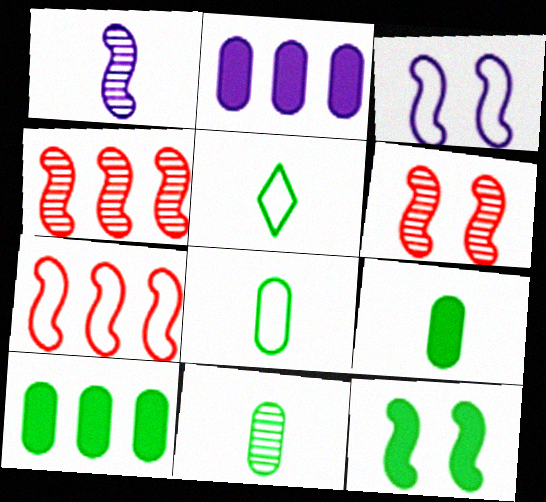[[1, 7, 12], 
[2, 5, 6], 
[3, 6, 12], 
[8, 9, 11]]